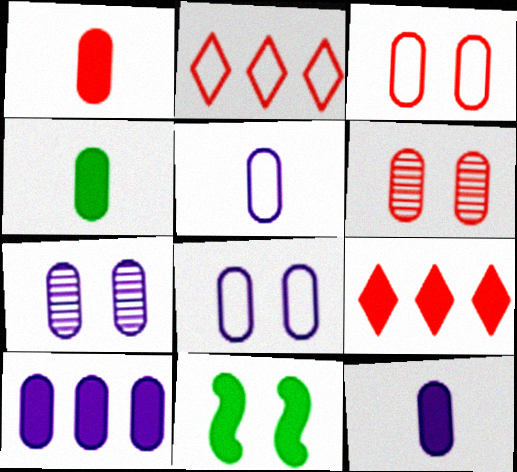[[1, 4, 12], 
[5, 7, 10], 
[9, 11, 12]]